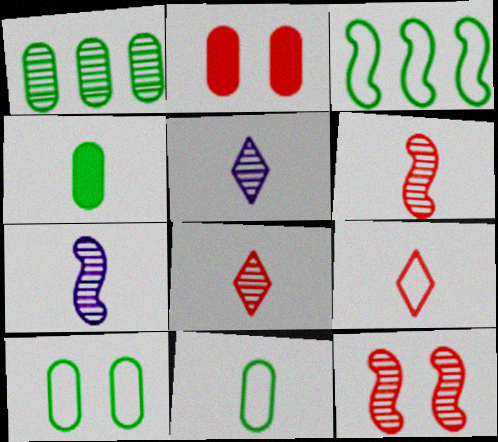[[1, 4, 10], 
[1, 5, 12], 
[2, 3, 5], 
[4, 7, 9]]